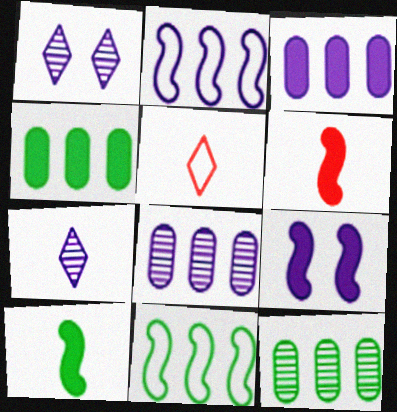[[5, 9, 12]]